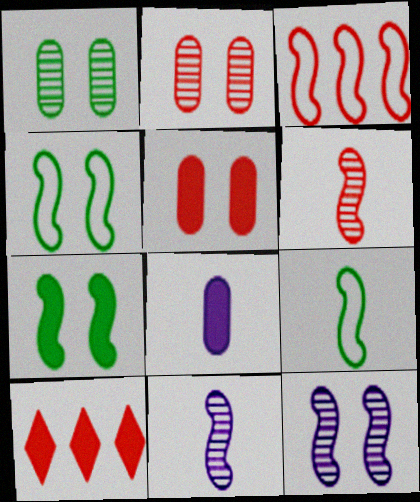[[3, 7, 11], 
[7, 8, 10]]